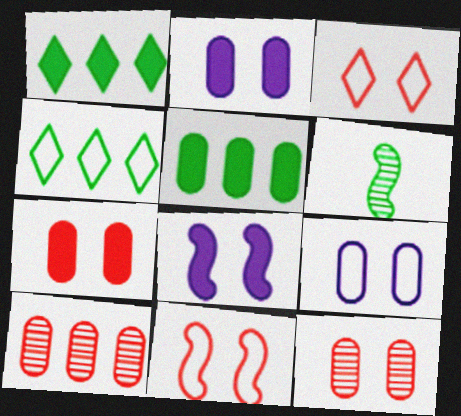[]